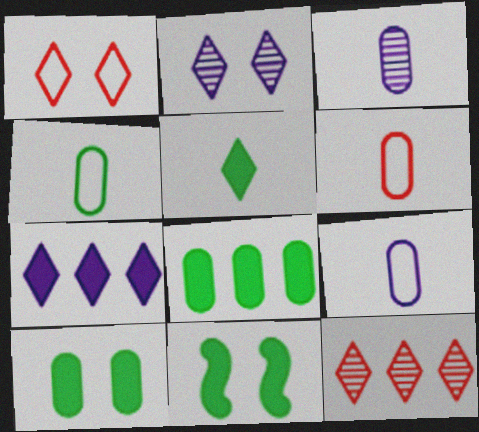[[4, 6, 9], 
[5, 8, 11], 
[9, 11, 12]]